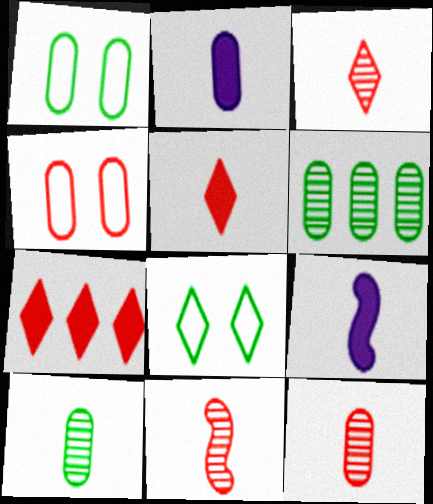[[2, 4, 6], 
[3, 11, 12], 
[4, 7, 11]]